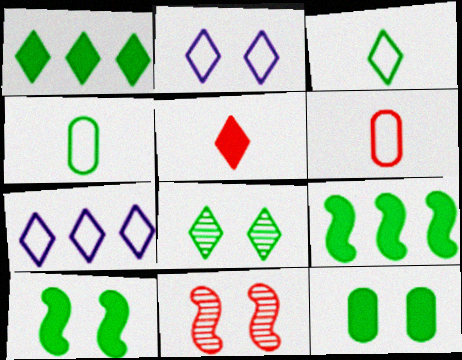[[1, 3, 8], 
[2, 11, 12], 
[4, 8, 9], 
[5, 7, 8]]